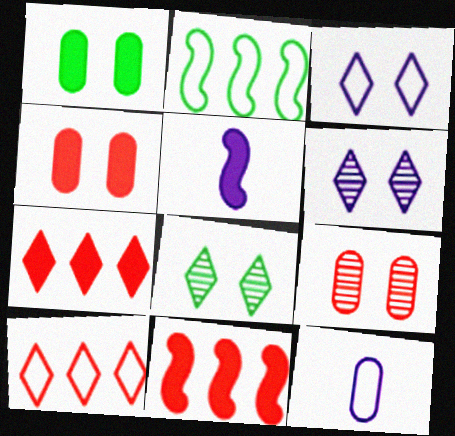[[1, 5, 7], 
[8, 11, 12]]